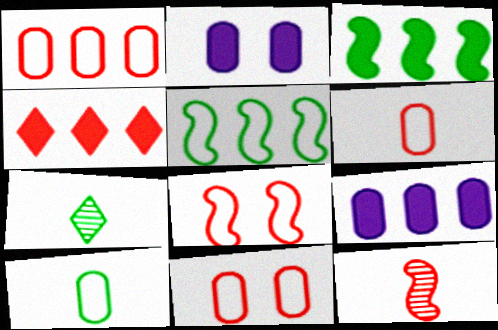[[1, 6, 11], 
[3, 4, 9], 
[4, 11, 12], 
[7, 8, 9]]